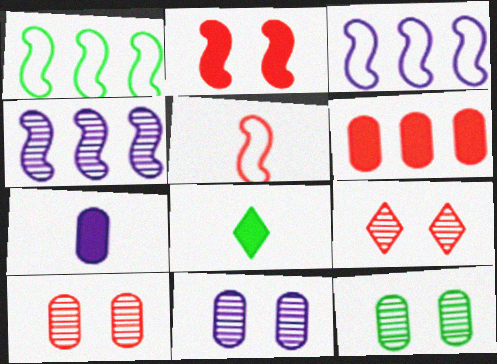[[1, 7, 9], 
[1, 8, 12], 
[3, 8, 10], 
[5, 6, 9], 
[10, 11, 12]]